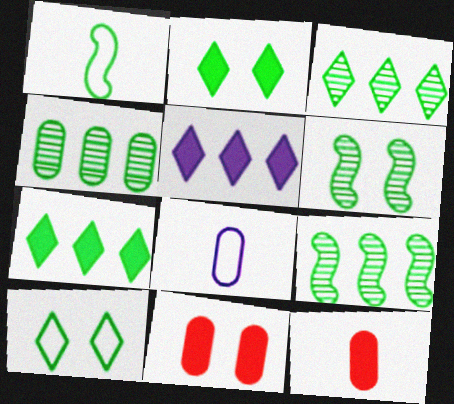[[1, 2, 4], 
[3, 4, 9], 
[4, 8, 11]]